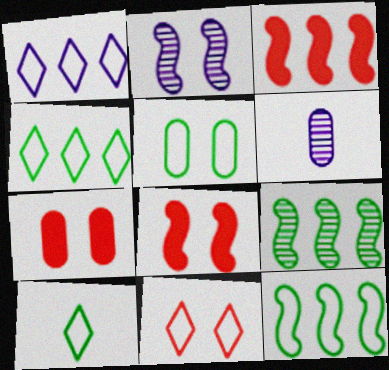[[1, 10, 11], 
[4, 6, 8], 
[5, 10, 12]]